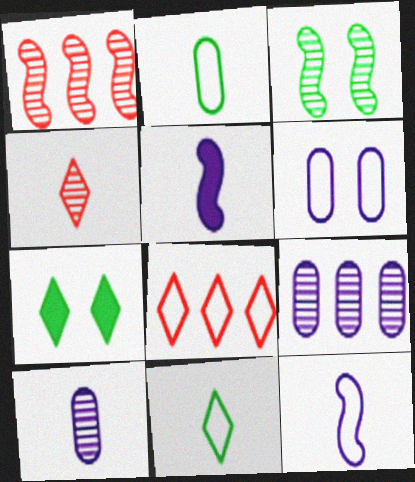[[2, 4, 5], 
[3, 4, 9]]